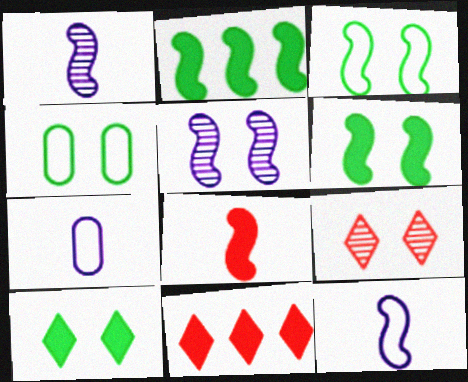[[1, 4, 11], 
[2, 7, 9]]